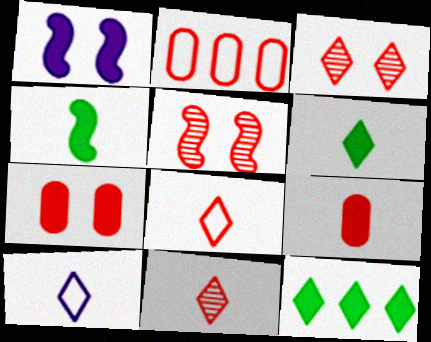[[1, 9, 12], 
[3, 10, 12], 
[6, 10, 11]]